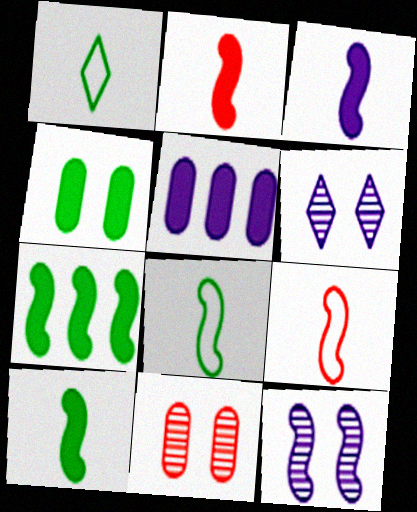[[2, 3, 10], 
[7, 9, 12]]